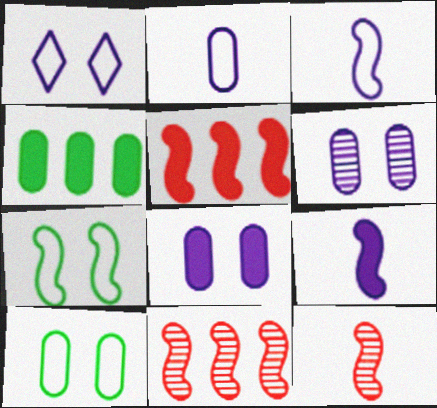[[1, 4, 12], 
[7, 9, 11]]